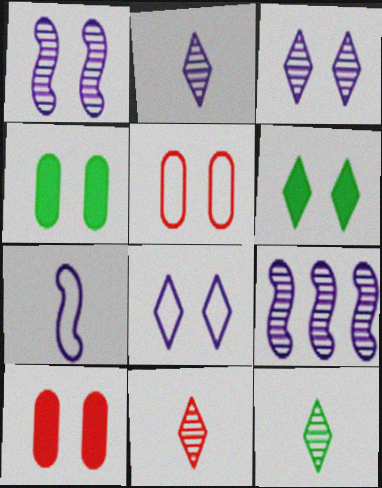[[1, 5, 6], 
[2, 11, 12]]